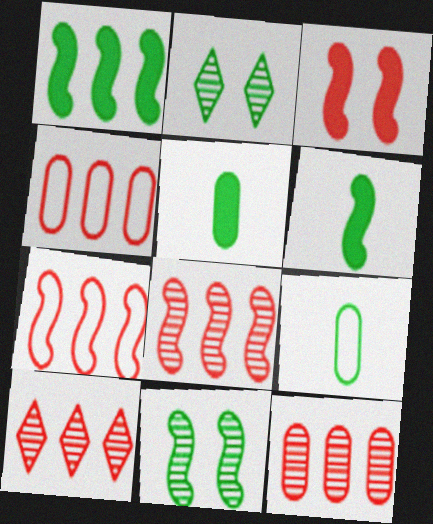[[1, 2, 9], 
[8, 10, 12]]